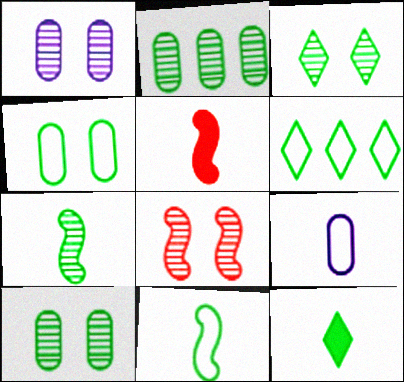[[1, 3, 8], 
[1, 5, 6], 
[2, 3, 7], 
[3, 6, 12], 
[4, 6, 11]]